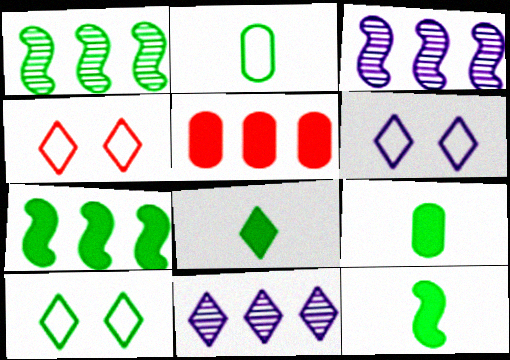[[1, 9, 10], 
[3, 4, 9], 
[4, 6, 10], 
[4, 8, 11], 
[8, 9, 12]]